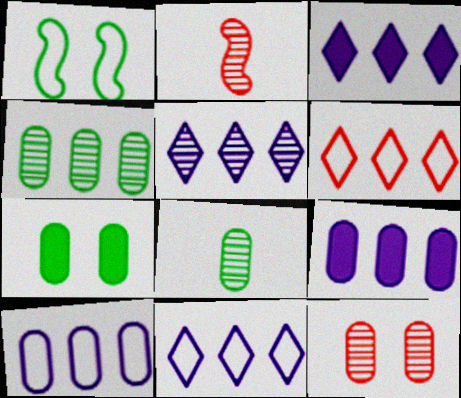[[2, 7, 11], 
[3, 5, 11]]